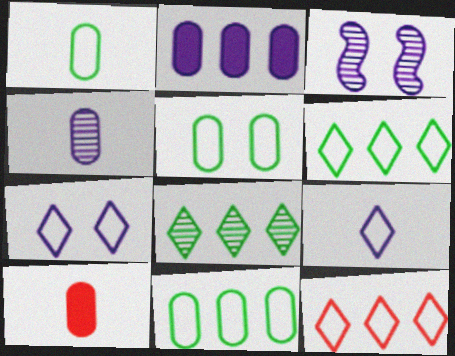[[1, 4, 10], 
[1, 5, 11], 
[2, 3, 9], 
[3, 6, 10]]